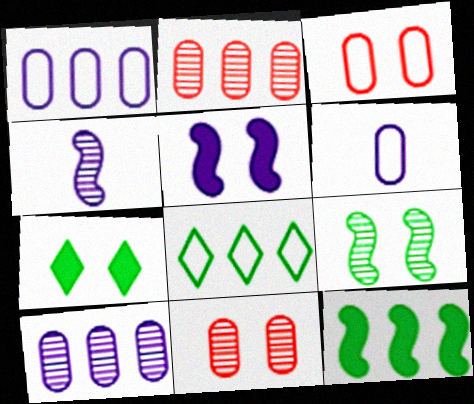[]